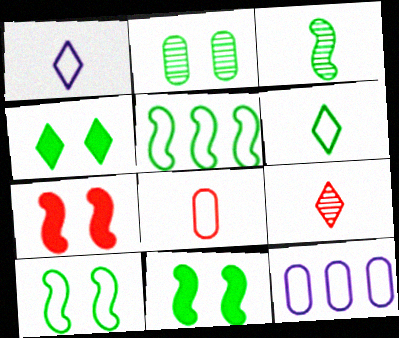[[2, 4, 10], 
[3, 5, 11], 
[9, 11, 12]]